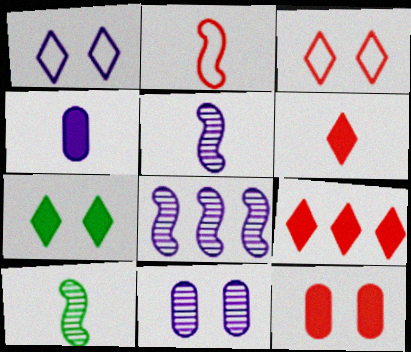[[1, 4, 8]]